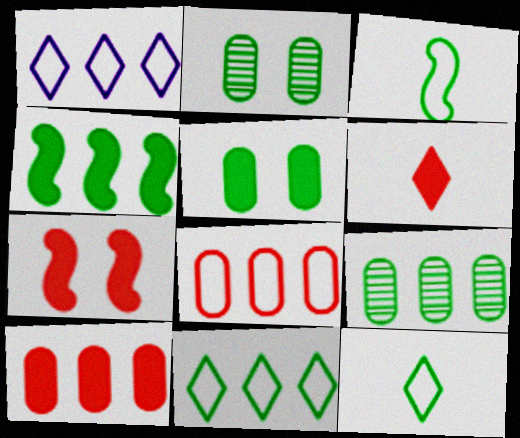[[2, 4, 12], 
[4, 9, 11], 
[6, 7, 10]]